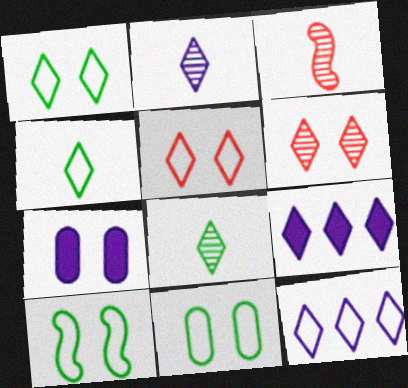[[1, 10, 11], 
[3, 9, 11], 
[4, 5, 12], 
[4, 6, 9], 
[5, 8, 9], 
[6, 7, 10]]